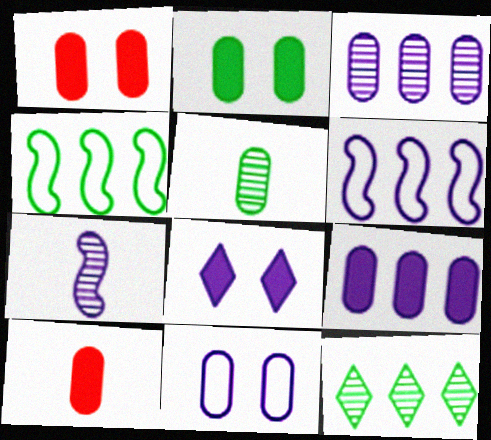[[2, 9, 10]]